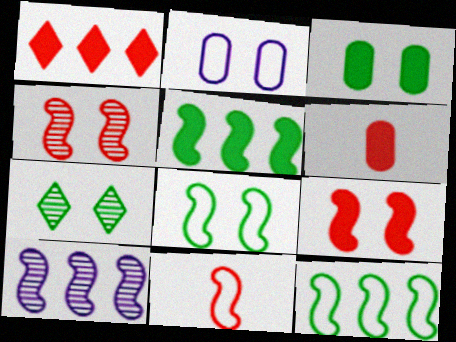[[1, 6, 9], 
[2, 7, 9], 
[3, 7, 8]]